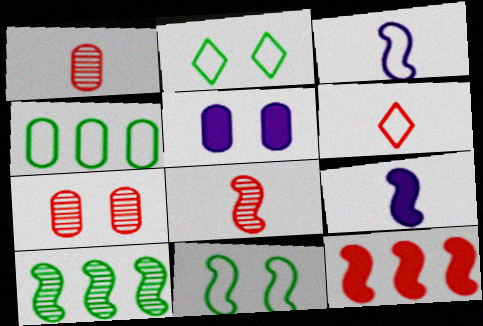[[1, 4, 5], 
[5, 6, 10], 
[6, 7, 12]]